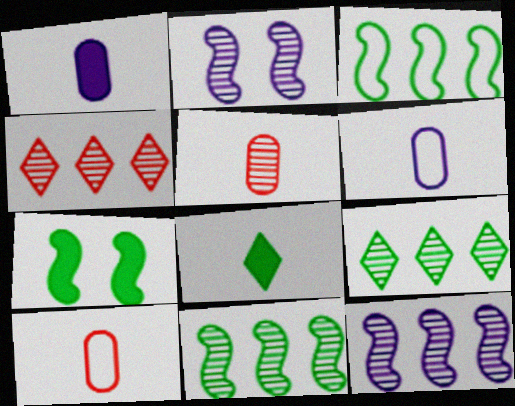[[2, 5, 9], 
[4, 6, 7]]